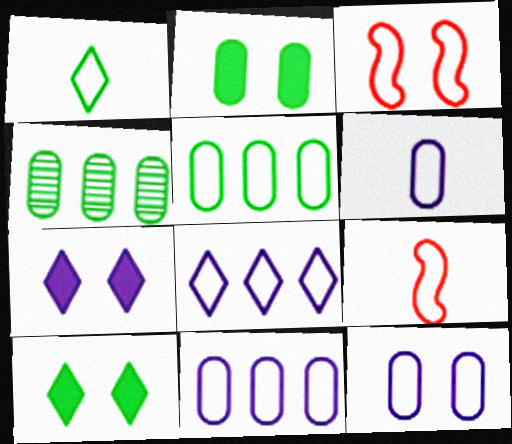[[1, 3, 11], 
[1, 6, 9], 
[4, 7, 9], 
[6, 11, 12]]